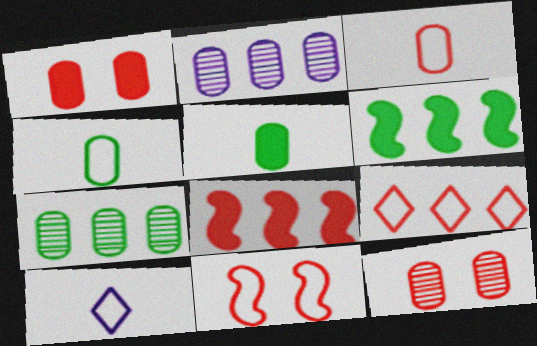[[1, 2, 4], 
[2, 6, 9], 
[3, 9, 11], 
[6, 10, 12]]